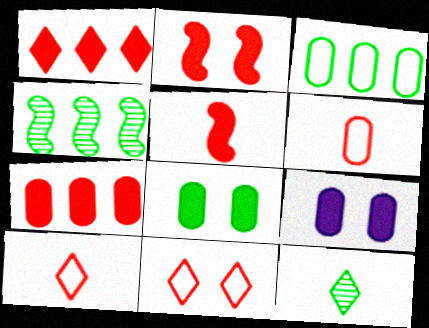[[4, 9, 10]]